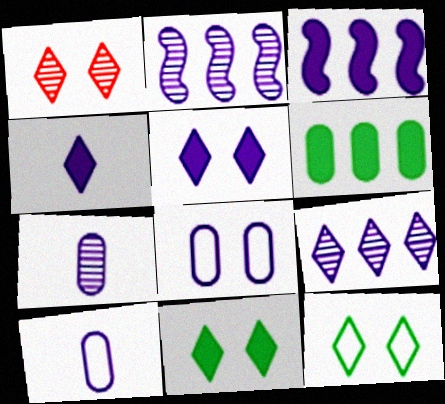[[1, 5, 12], 
[2, 4, 8], 
[2, 5, 10]]